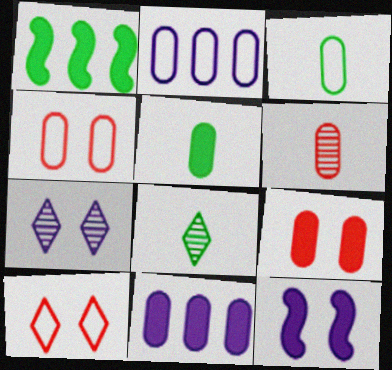[[2, 3, 4], 
[5, 9, 11]]